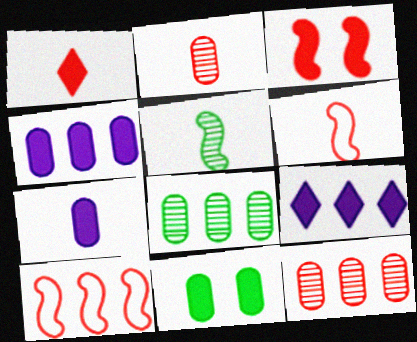[[1, 2, 6], 
[8, 9, 10]]